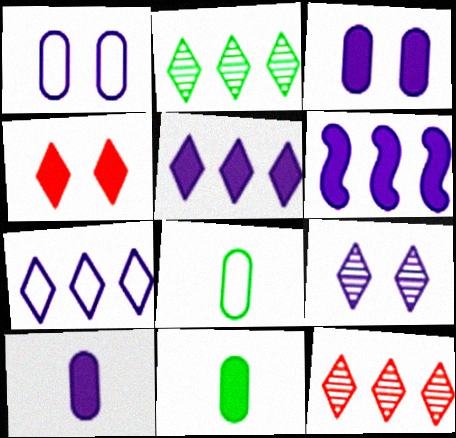[[4, 6, 11]]